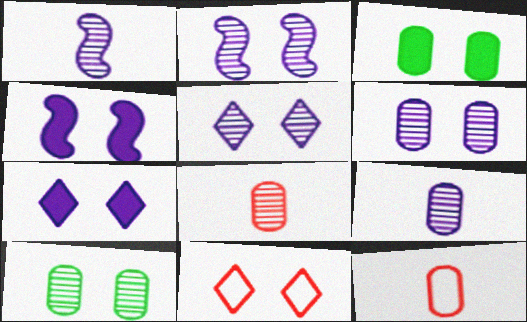[[2, 3, 11], 
[2, 5, 6], 
[4, 10, 11]]